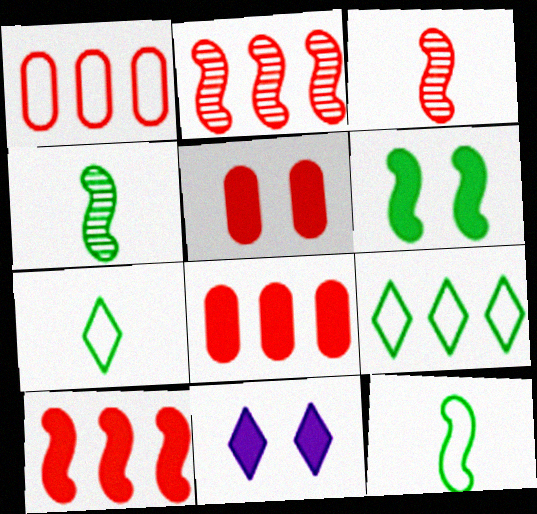[[1, 4, 11], 
[5, 6, 11]]